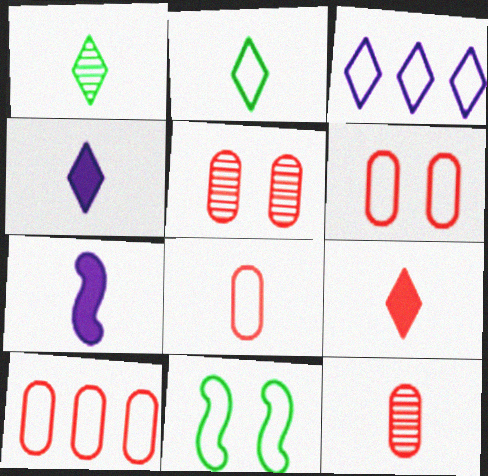[[1, 7, 8], 
[2, 7, 12], 
[3, 8, 11], 
[6, 8, 10]]